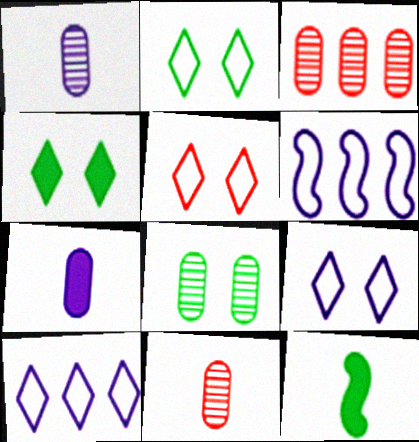[[1, 3, 8], 
[2, 5, 9], 
[3, 9, 12], 
[4, 6, 11]]